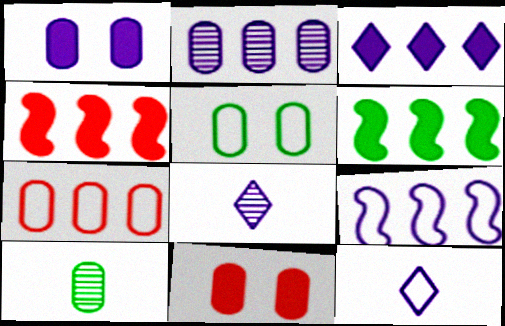[[1, 7, 10], 
[1, 8, 9], 
[2, 3, 9], 
[4, 5, 8]]